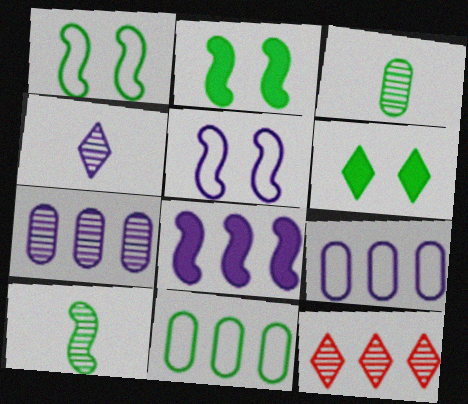[[6, 10, 11], 
[8, 11, 12]]